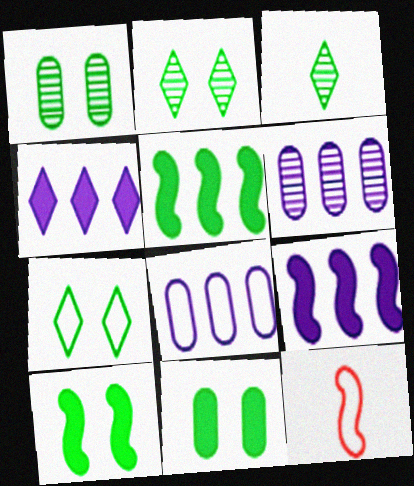[[1, 4, 12], 
[1, 7, 10], 
[7, 8, 12]]